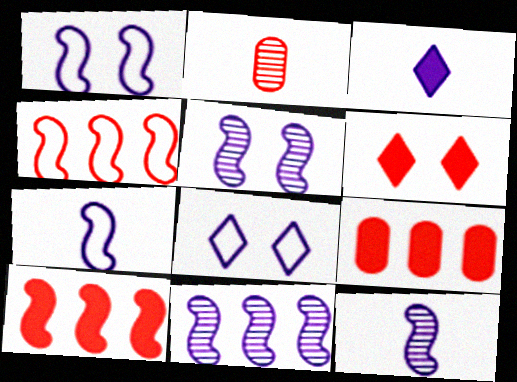[[2, 4, 6], 
[5, 11, 12]]